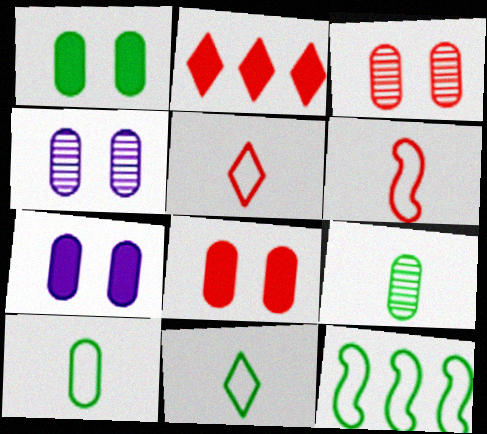[[1, 7, 8], 
[2, 3, 6]]